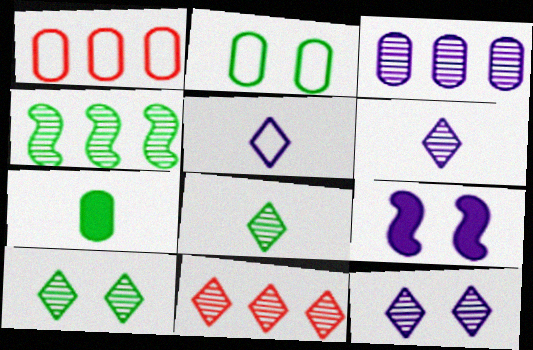[[1, 8, 9], 
[3, 4, 11], 
[3, 5, 9], 
[6, 10, 11], 
[8, 11, 12]]